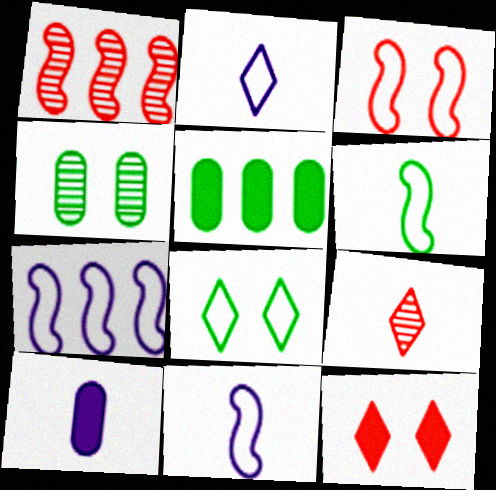[[1, 8, 10], 
[3, 6, 7], 
[6, 9, 10]]